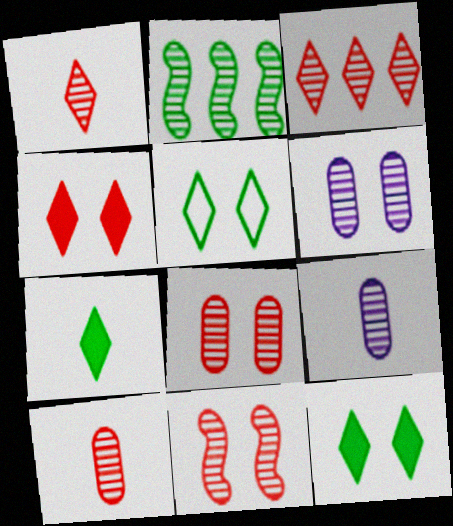[[1, 2, 6], 
[3, 10, 11]]